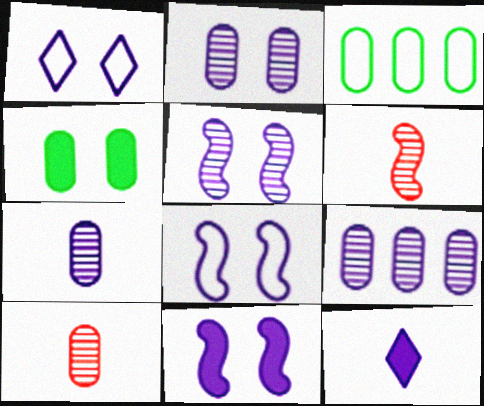[[1, 2, 11], 
[2, 7, 9], 
[5, 8, 11], 
[8, 9, 12]]